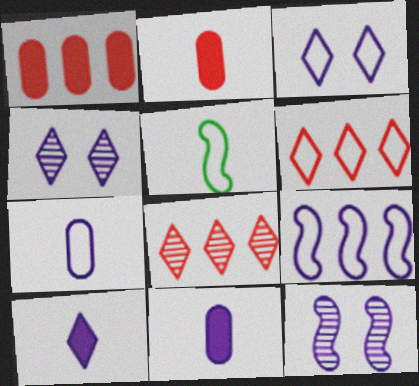[[1, 4, 5], 
[3, 7, 9], 
[4, 9, 11]]